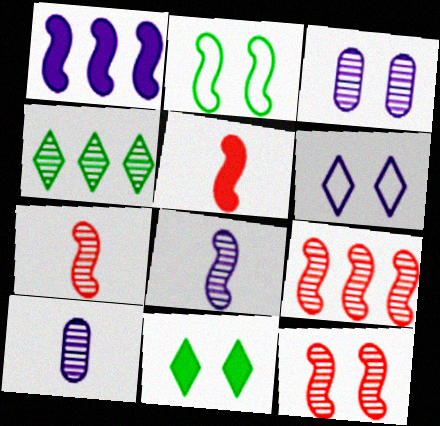[[1, 2, 7], 
[1, 6, 10], 
[3, 4, 7], 
[4, 10, 12], 
[7, 9, 12]]